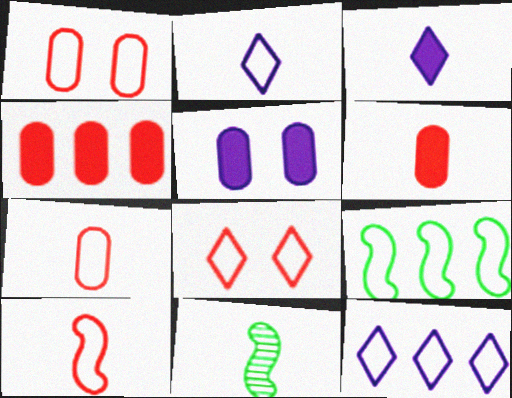[[1, 2, 9], 
[2, 6, 11], 
[3, 7, 11]]